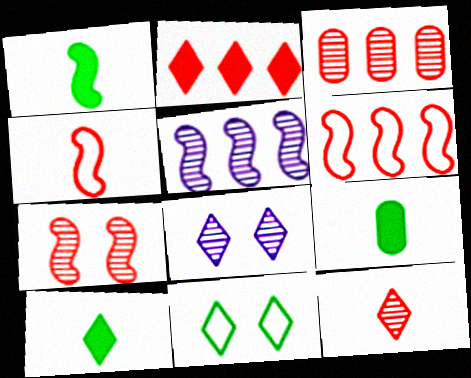[[1, 9, 10], 
[2, 3, 6], 
[3, 7, 12], 
[6, 8, 9]]